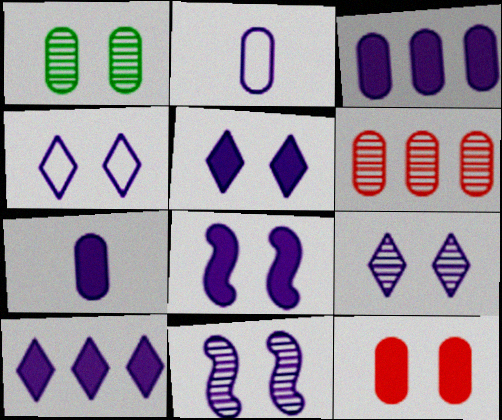[[2, 10, 11], 
[4, 5, 9], 
[7, 8, 10]]